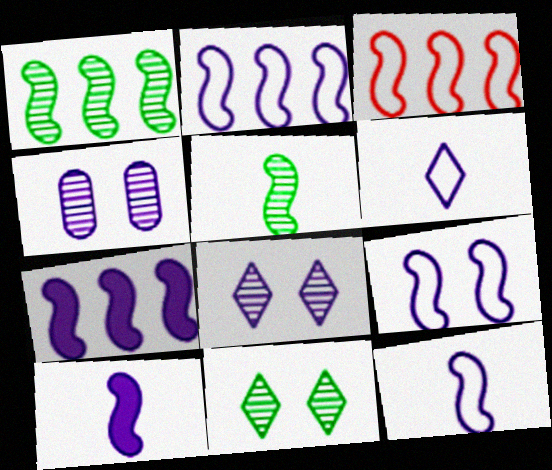[[1, 3, 7], 
[2, 9, 12], 
[4, 6, 7]]